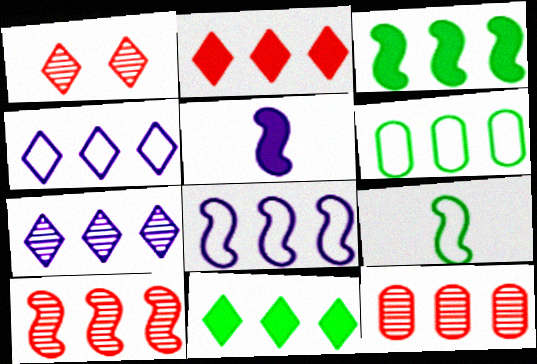[[1, 5, 6], 
[3, 4, 12], 
[3, 8, 10], 
[8, 11, 12]]